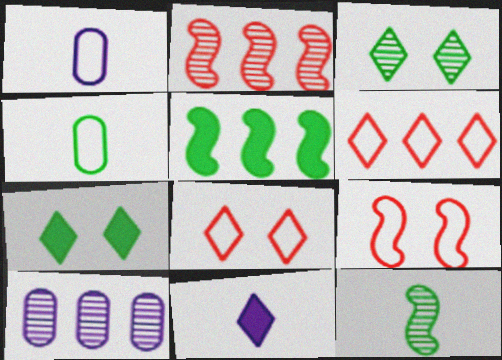[[1, 2, 7], 
[3, 4, 5], 
[3, 6, 11], 
[5, 6, 10]]